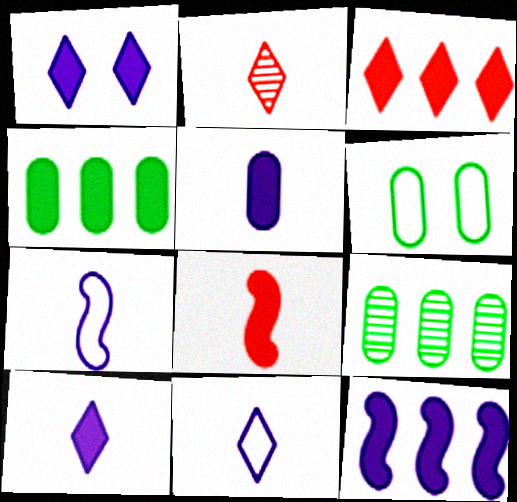[[1, 4, 8], 
[1, 5, 12], 
[2, 6, 12], 
[3, 4, 12]]